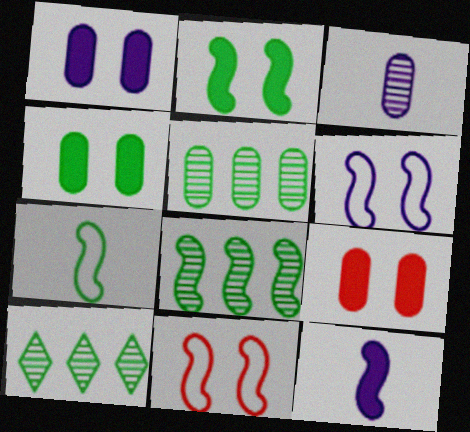[[1, 4, 9], 
[2, 7, 8], 
[4, 7, 10], 
[5, 8, 10], 
[8, 11, 12]]